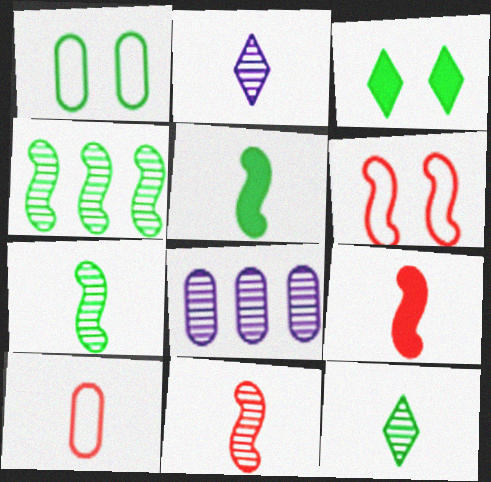[[2, 5, 10]]